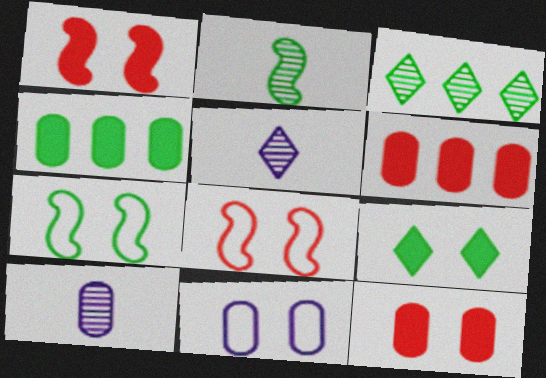[[4, 5, 8], 
[5, 6, 7]]